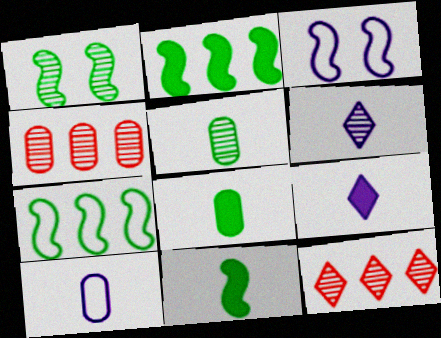[[1, 4, 6], 
[1, 7, 11], 
[3, 8, 12]]